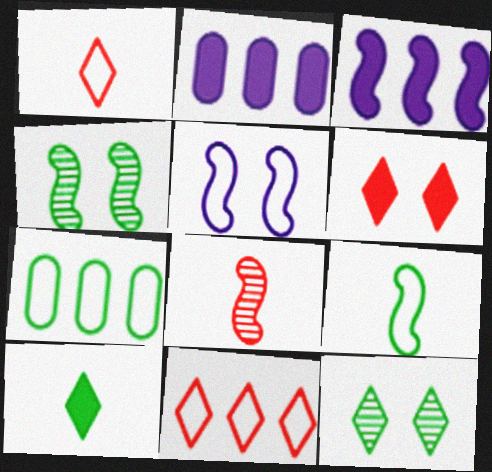[[1, 2, 4], 
[1, 5, 7], 
[4, 7, 10]]